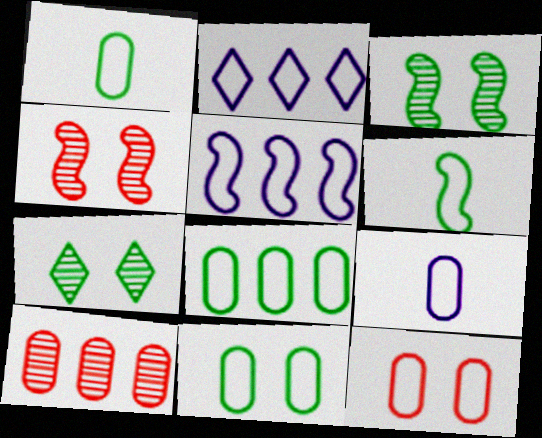[[1, 8, 11], 
[2, 6, 12], 
[8, 9, 12]]